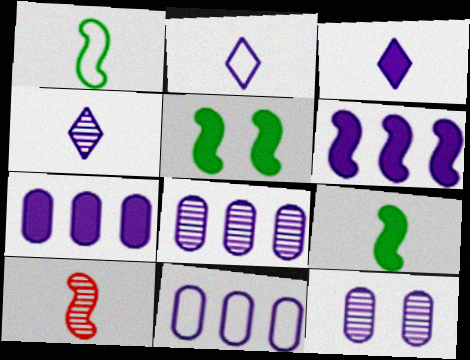[[2, 3, 4], 
[2, 6, 12], 
[7, 8, 11]]